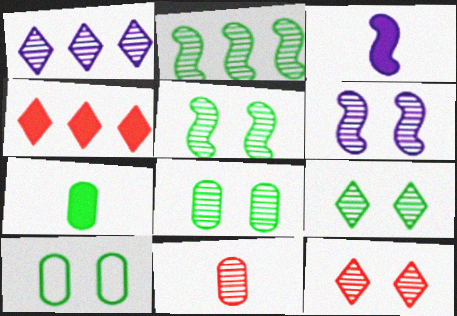[[1, 5, 11], 
[5, 8, 9], 
[6, 8, 12]]